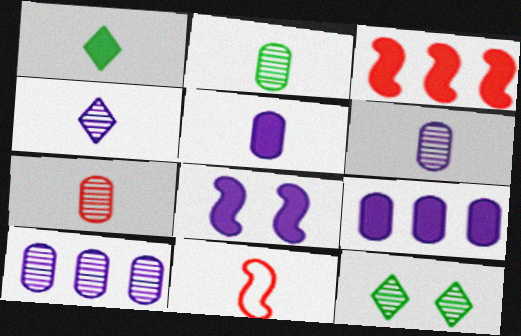[[1, 6, 11], 
[2, 6, 7], 
[9, 11, 12]]